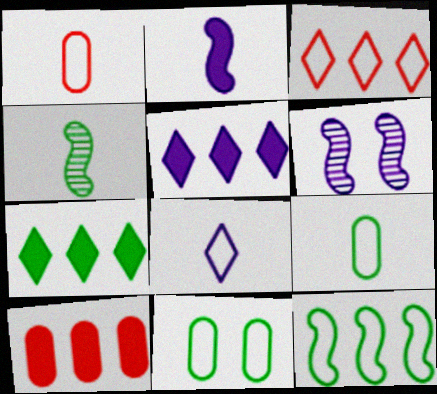[[1, 6, 7], 
[4, 7, 11]]